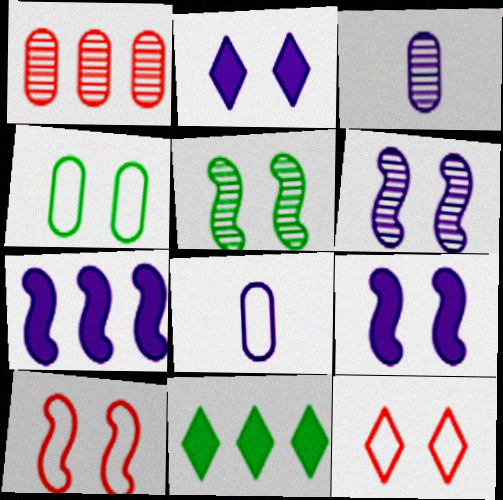[[3, 10, 11], 
[5, 9, 10]]